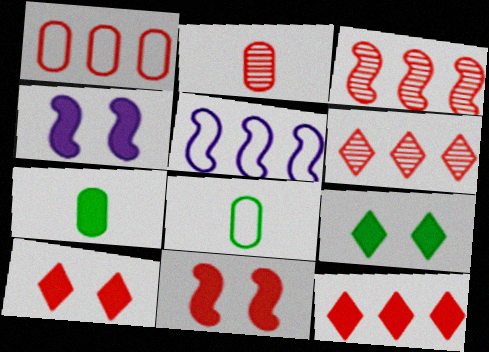[[1, 3, 12], 
[2, 5, 9], 
[4, 6, 8], 
[4, 7, 12]]